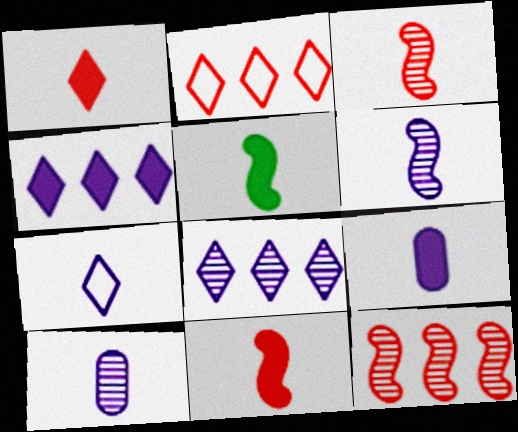[[1, 5, 9], 
[6, 7, 9]]